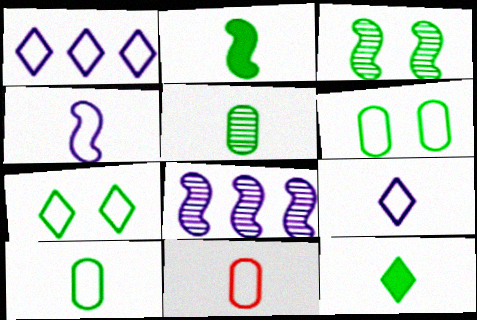[]